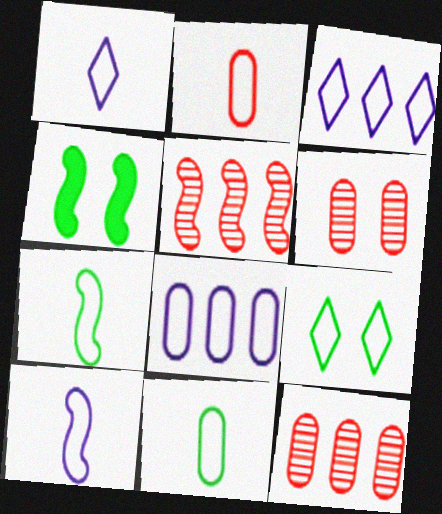[[1, 2, 7], 
[1, 4, 12], 
[4, 5, 10]]